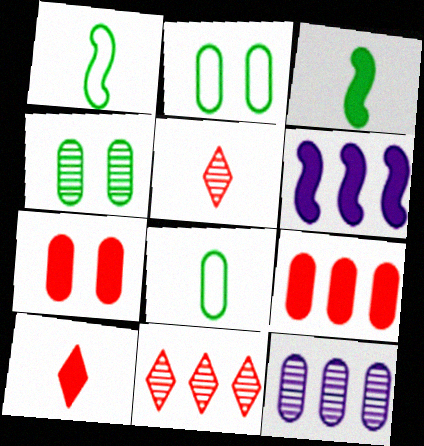[[2, 5, 6], 
[7, 8, 12]]